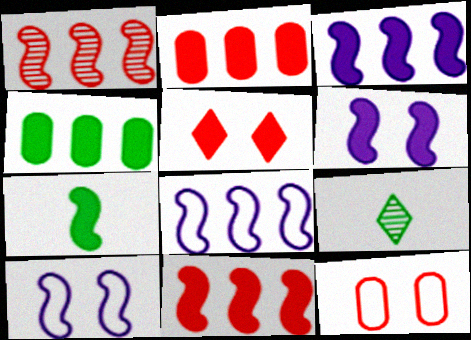[[1, 7, 10], 
[2, 9, 10], 
[3, 9, 12], 
[6, 7, 11]]